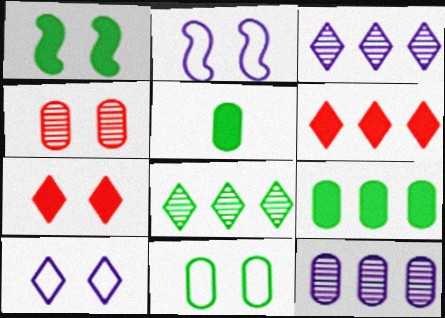[[1, 4, 10]]